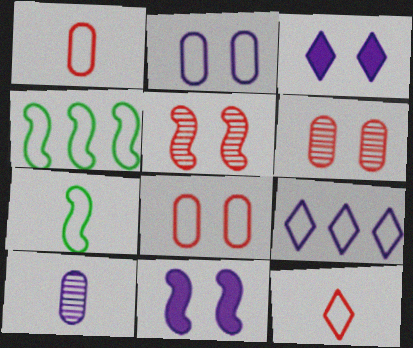[[2, 4, 12], 
[7, 8, 9], 
[9, 10, 11]]